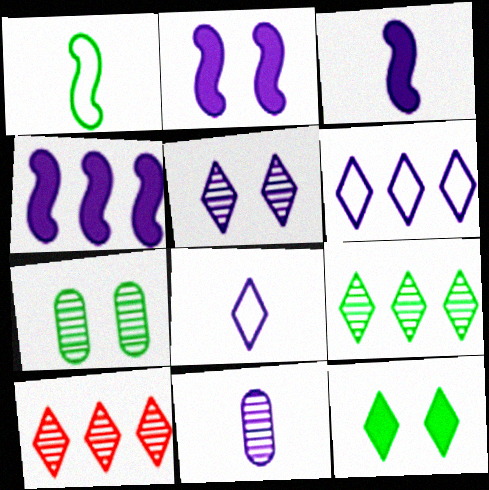[[2, 3, 4], 
[2, 6, 11], 
[3, 8, 11], 
[8, 10, 12]]